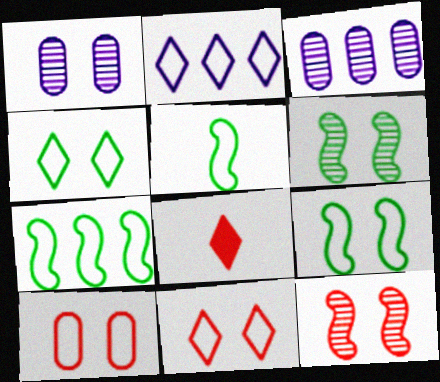[[1, 7, 8], 
[2, 5, 10], 
[3, 8, 9], 
[5, 7, 9]]